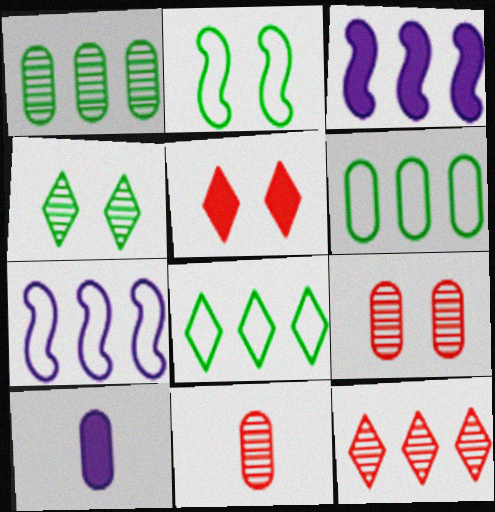[[2, 10, 12], 
[3, 6, 12], 
[6, 9, 10]]